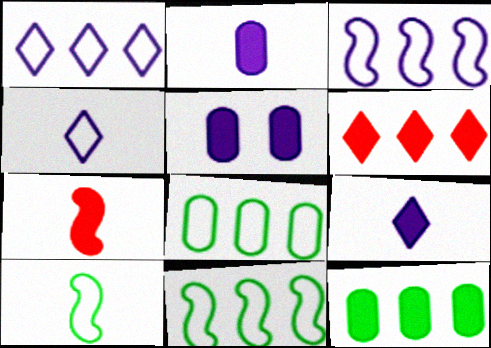[]